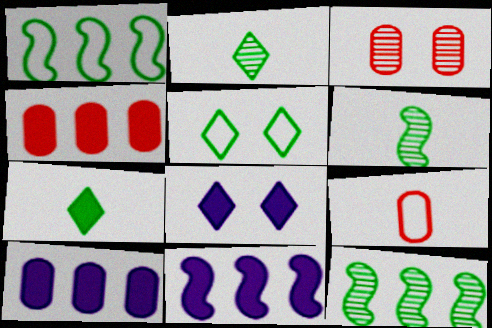[[3, 4, 9], 
[8, 9, 12]]